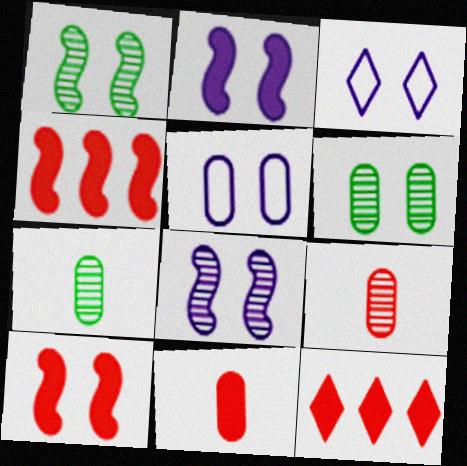[[3, 4, 7], 
[3, 6, 10], 
[10, 11, 12]]